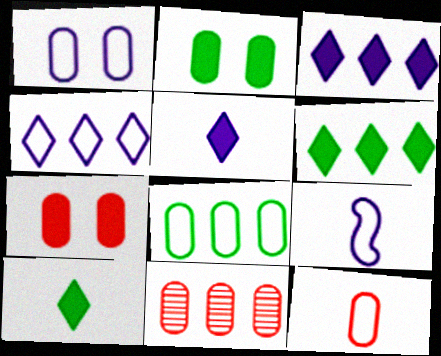[[1, 4, 9], 
[1, 8, 12], 
[7, 11, 12]]